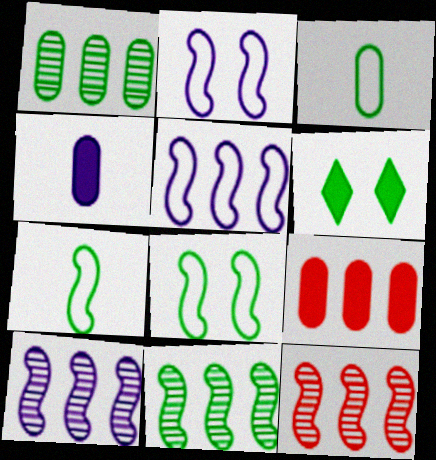[[1, 6, 7], 
[3, 6, 11], 
[10, 11, 12]]